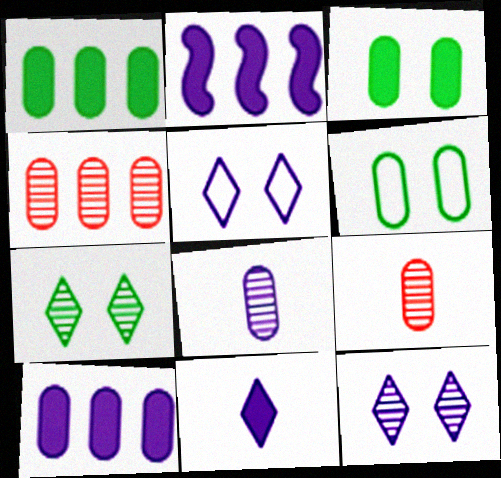[[2, 5, 8], 
[6, 9, 10]]